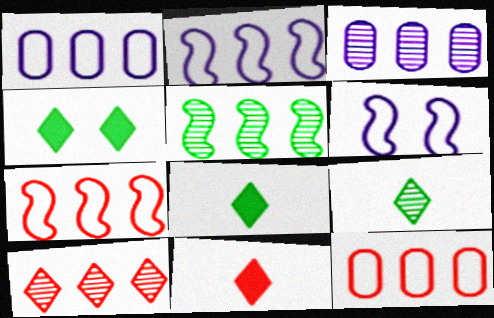[[3, 5, 10]]